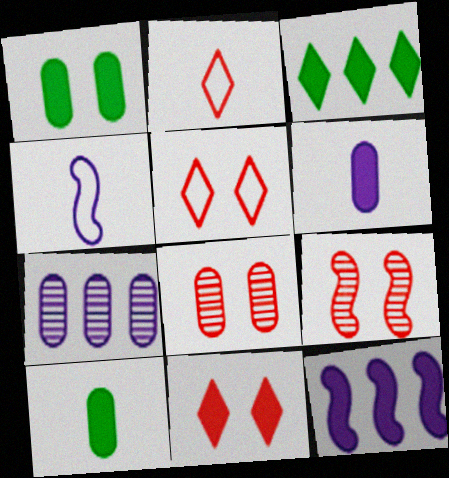[[3, 4, 8], 
[10, 11, 12]]